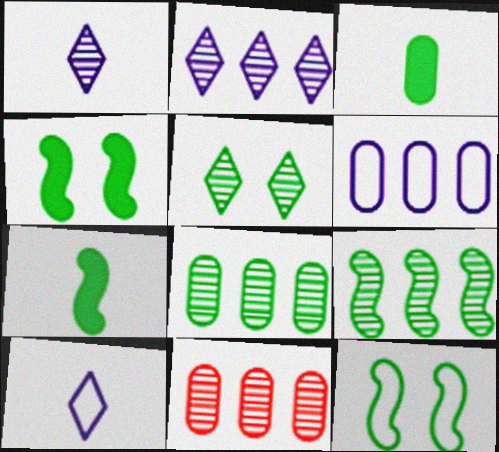[[2, 9, 11], 
[4, 10, 11], 
[7, 9, 12]]